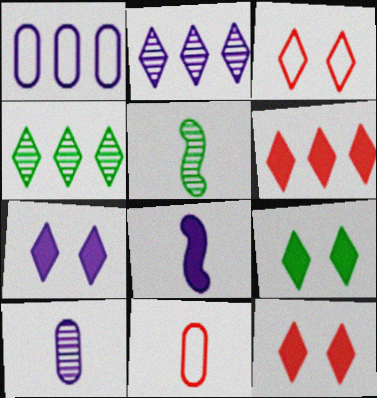[[1, 5, 12], 
[7, 9, 12]]